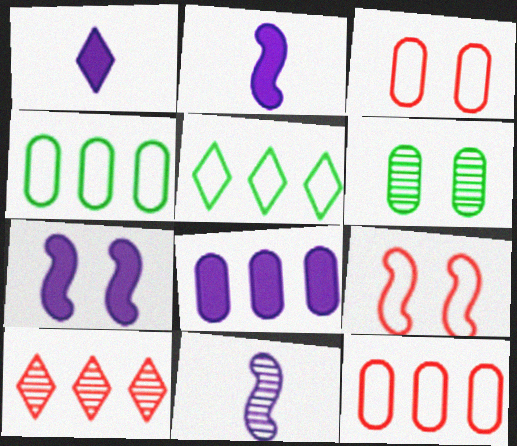[[1, 7, 8], 
[6, 10, 11]]